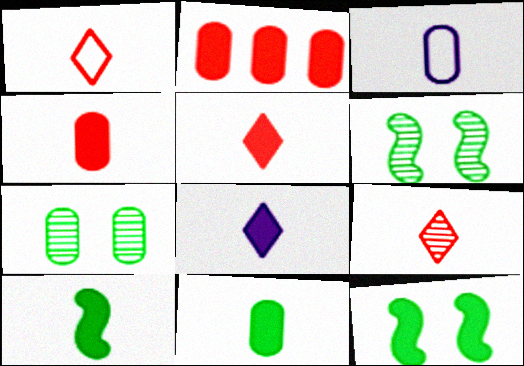[[1, 5, 9], 
[2, 3, 7], 
[2, 8, 12], 
[3, 9, 10], 
[4, 8, 10]]